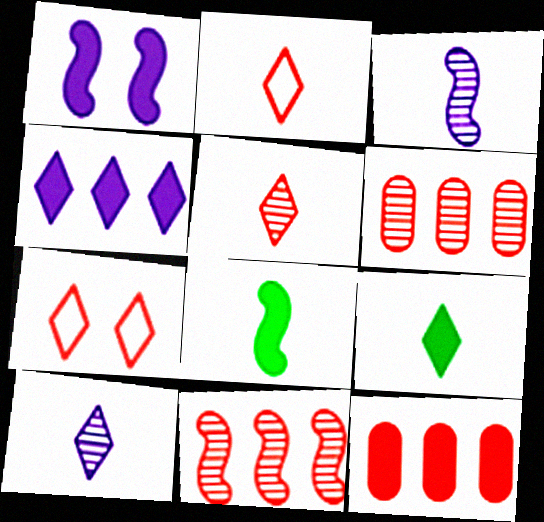[[1, 9, 12], 
[2, 9, 10]]